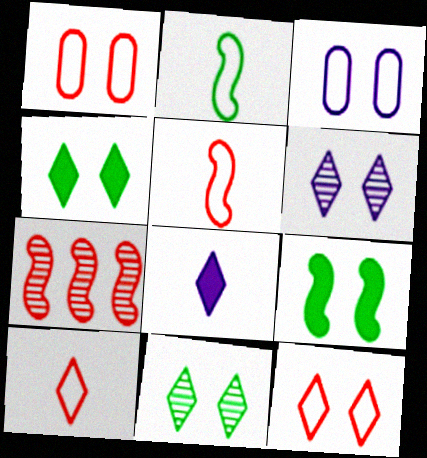[[1, 6, 9], 
[4, 6, 12]]